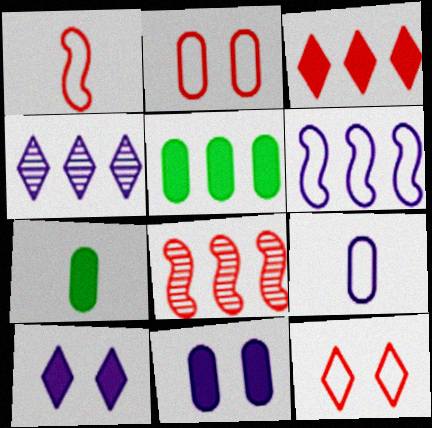[]